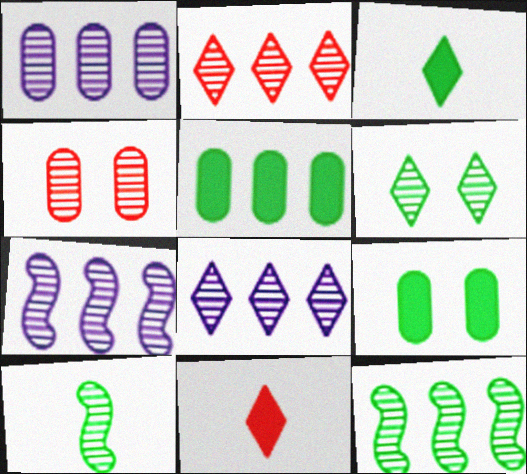[[1, 2, 12], 
[1, 7, 8], 
[4, 8, 10]]